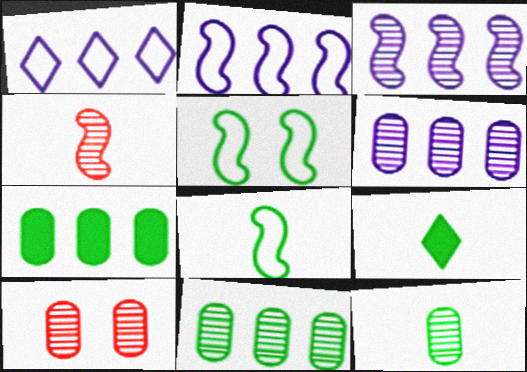[[2, 9, 10], 
[5, 9, 11], 
[6, 10, 12], 
[8, 9, 12]]